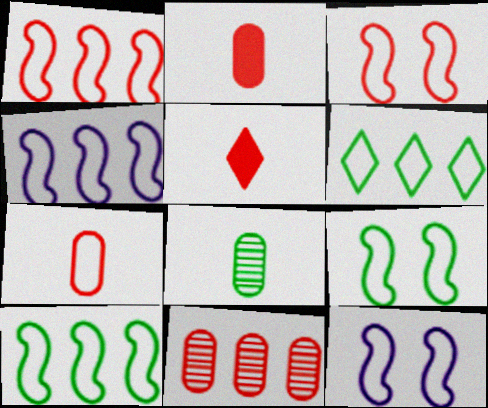[[1, 4, 10], 
[3, 5, 11], 
[3, 9, 12], 
[6, 7, 12]]